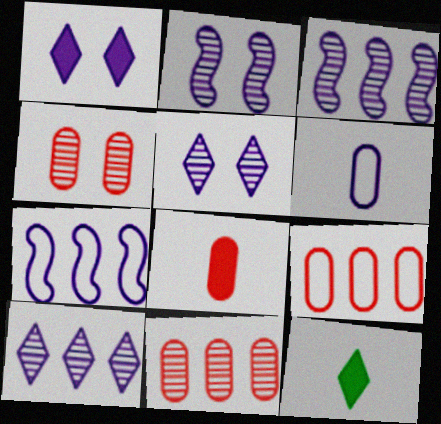[[1, 3, 6], 
[2, 9, 12], 
[4, 7, 12], 
[4, 8, 9]]